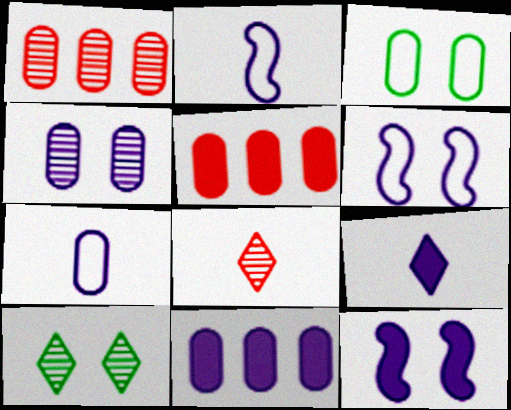[[2, 5, 10], 
[4, 7, 11], 
[9, 11, 12]]